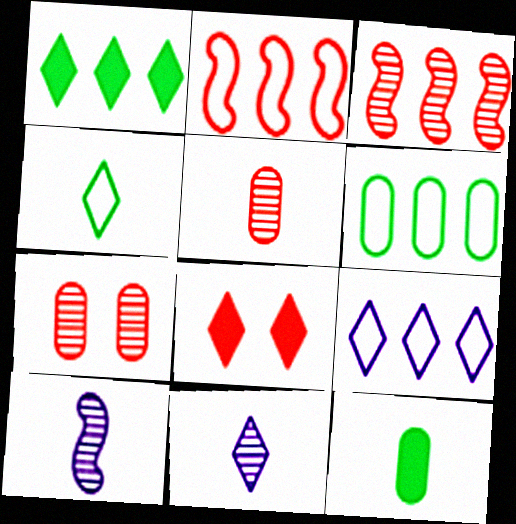[[2, 5, 8], 
[2, 6, 9], 
[6, 8, 10]]